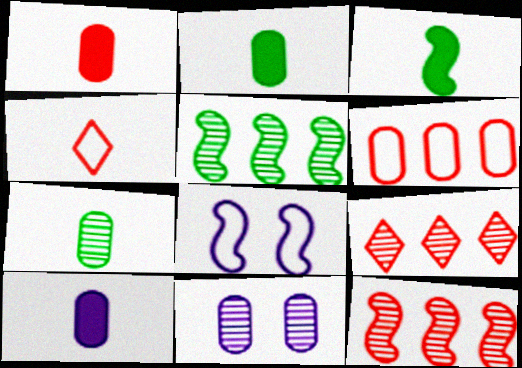[[1, 2, 10], 
[2, 6, 11], 
[2, 8, 9], 
[3, 8, 12]]